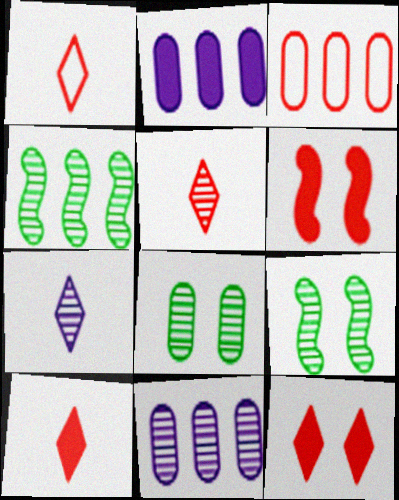[[1, 2, 9], 
[1, 5, 10], 
[3, 5, 6], 
[5, 9, 11]]